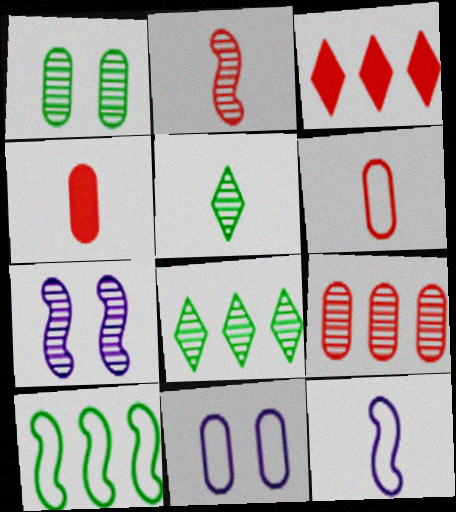[[1, 3, 12], 
[4, 5, 12], 
[5, 7, 9]]